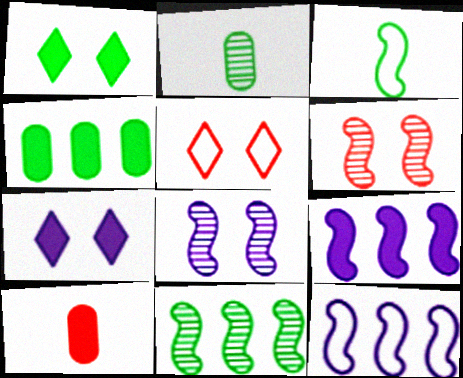[[1, 9, 10], 
[2, 5, 9], 
[3, 6, 9]]